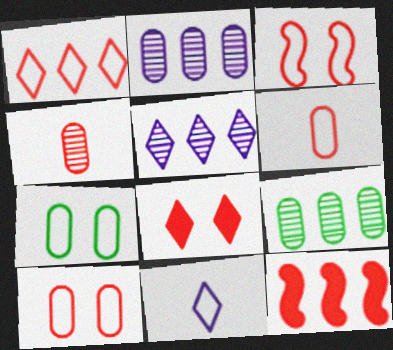[[1, 3, 6]]